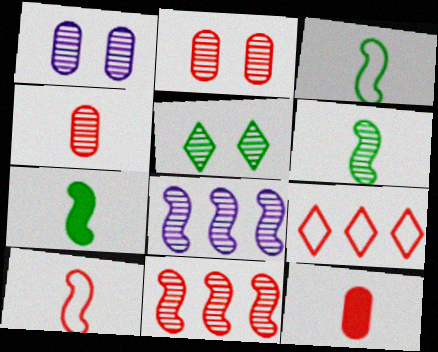[[1, 7, 9], 
[3, 6, 7], 
[4, 5, 8]]